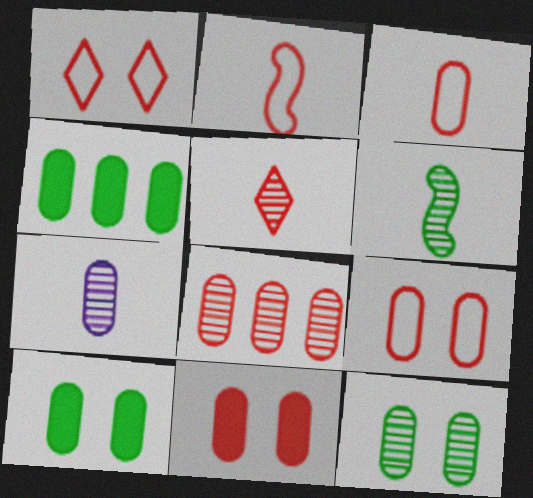[[3, 8, 11], 
[4, 7, 9], 
[5, 6, 7], 
[7, 8, 12]]